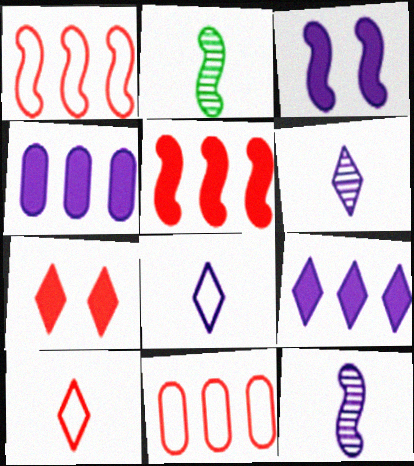[[1, 2, 3]]